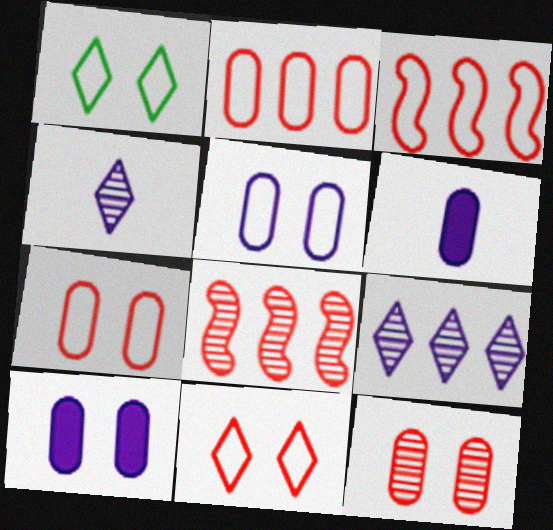[[1, 6, 8]]